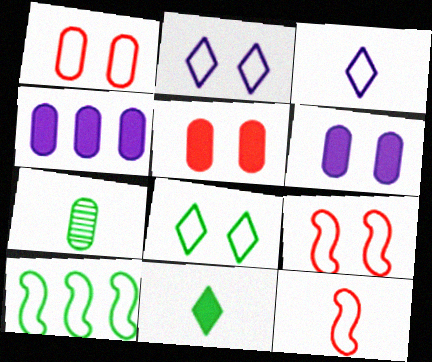[[1, 3, 10], 
[1, 4, 7]]